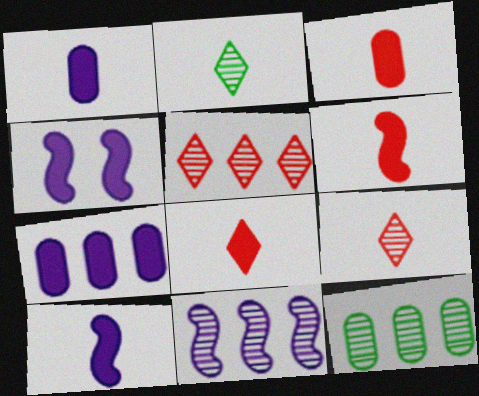[[3, 6, 8], 
[5, 11, 12]]